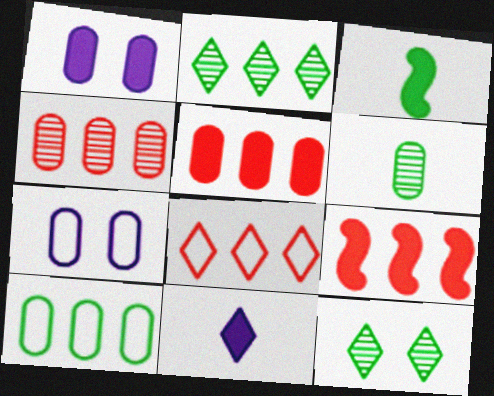[[3, 10, 12], 
[4, 8, 9], 
[5, 6, 7], 
[8, 11, 12]]